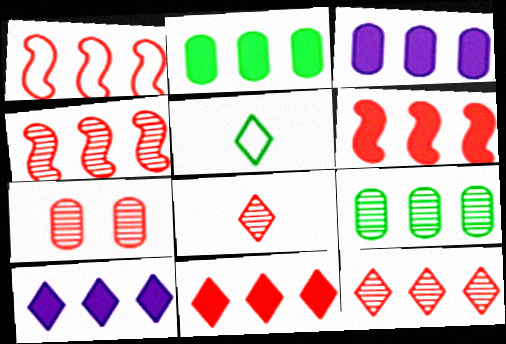[[1, 4, 6], 
[1, 9, 10], 
[2, 6, 10], 
[4, 7, 8]]